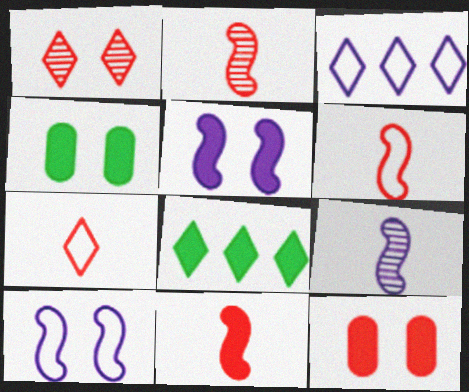[[1, 4, 10], 
[2, 3, 4], 
[2, 6, 11]]